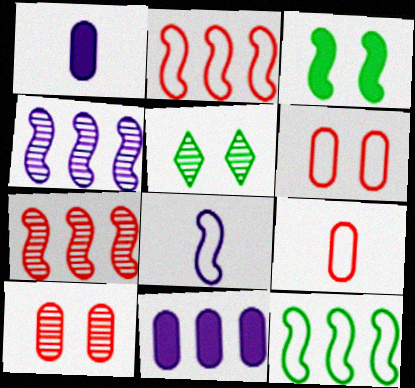[[1, 2, 5], 
[3, 7, 8]]